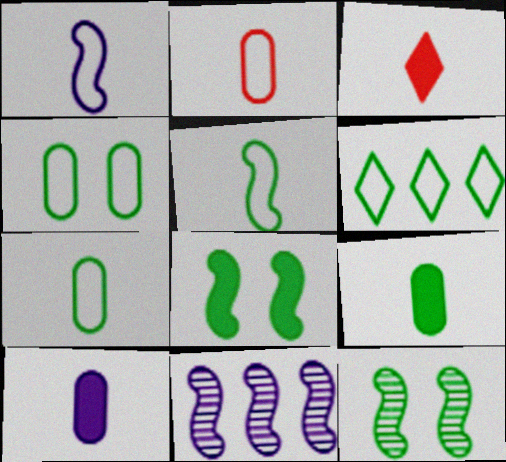[[3, 4, 11], 
[4, 5, 6], 
[6, 9, 12]]